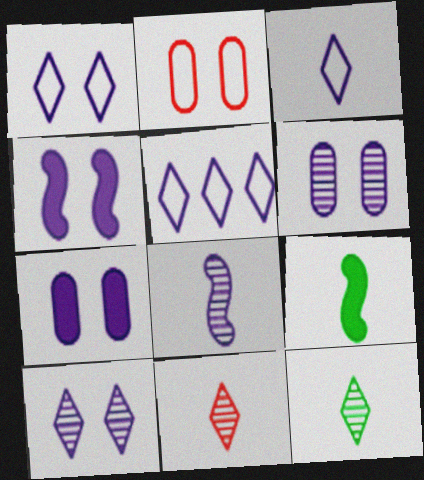[[1, 3, 5], 
[1, 4, 6], 
[5, 7, 8]]